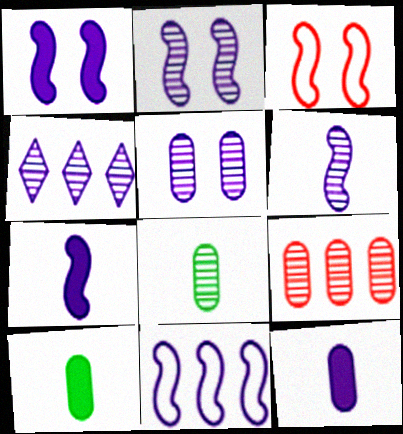[[1, 6, 11], 
[2, 7, 11], 
[3, 4, 10], 
[4, 5, 6], 
[5, 8, 9]]